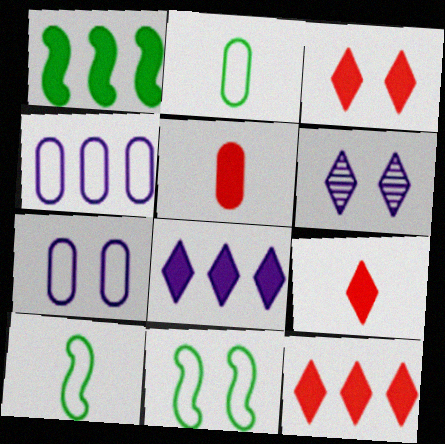[[3, 9, 12]]